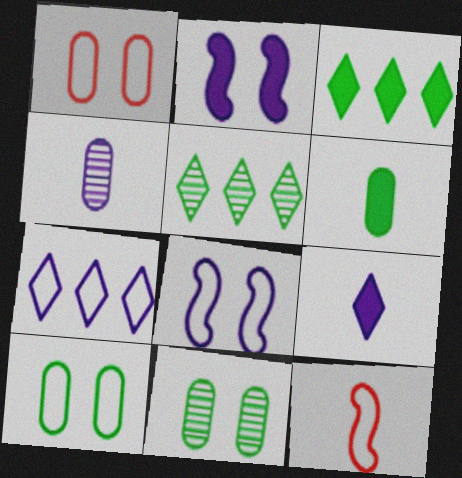[[2, 4, 7], 
[7, 10, 12]]